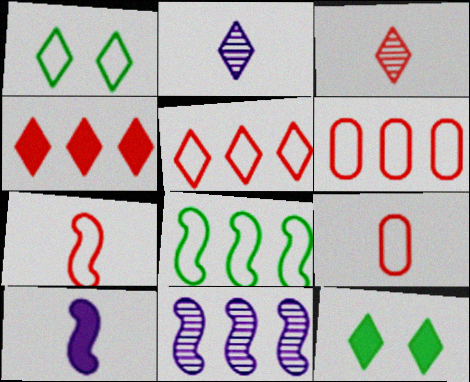[[1, 2, 4], 
[2, 5, 12], 
[9, 11, 12]]